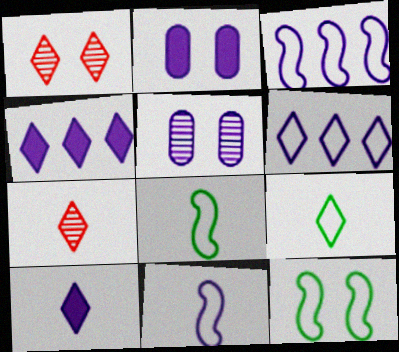[[1, 2, 12], 
[1, 4, 9], 
[3, 5, 10], 
[4, 5, 11], 
[7, 9, 10]]